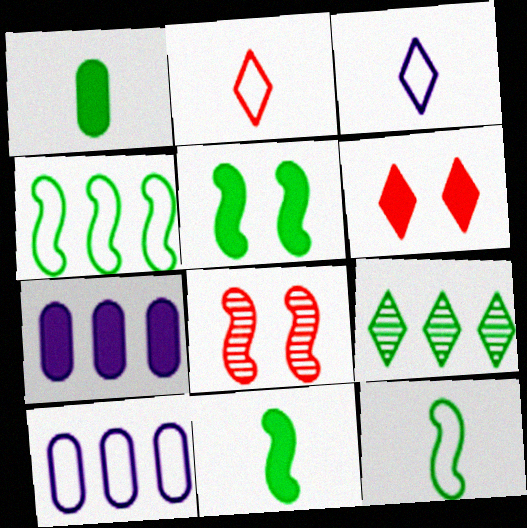[[3, 6, 9], 
[6, 7, 11]]